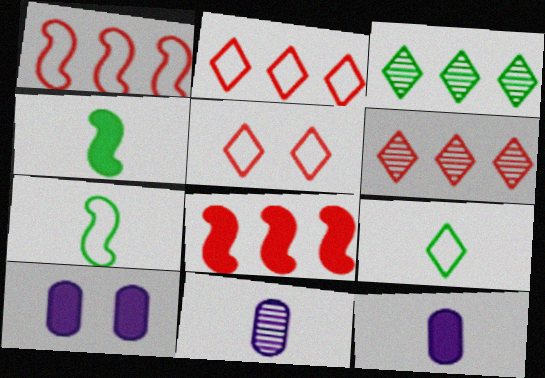[[6, 7, 10]]